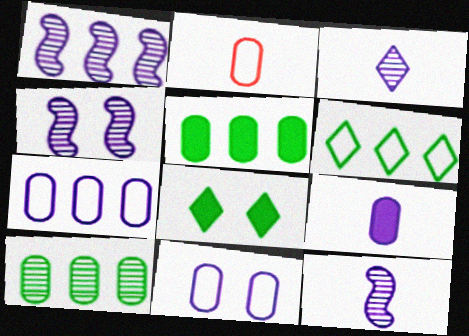[[1, 2, 8], 
[1, 4, 12]]